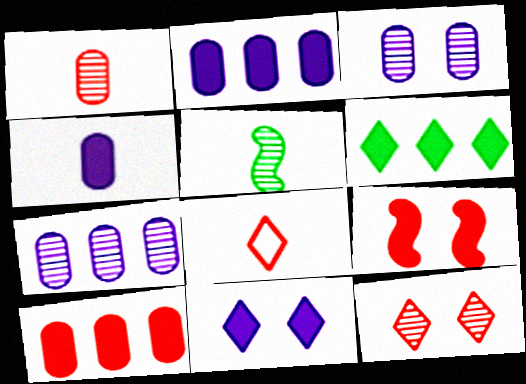[[4, 5, 8], 
[4, 6, 9], 
[5, 7, 12]]